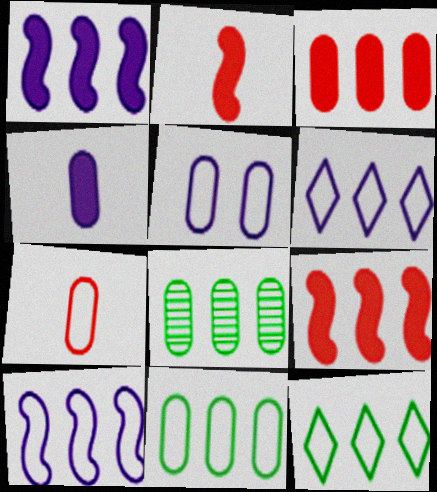[[5, 7, 11], 
[6, 8, 9]]